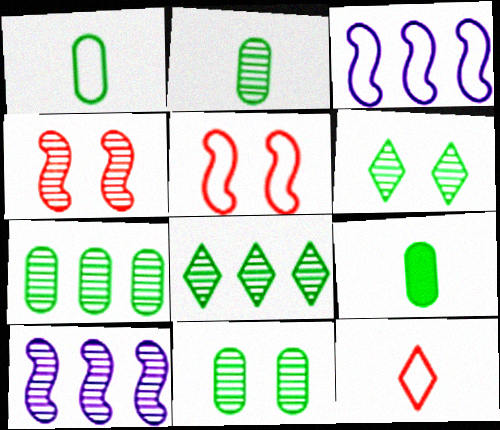[[1, 2, 9], 
[2, 7, 11]]